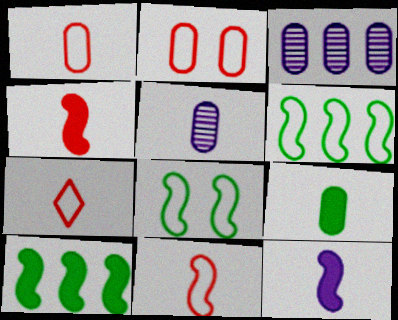[[1, 5, 9], 
[1, 7, 11], 
[2, 3, 9]]